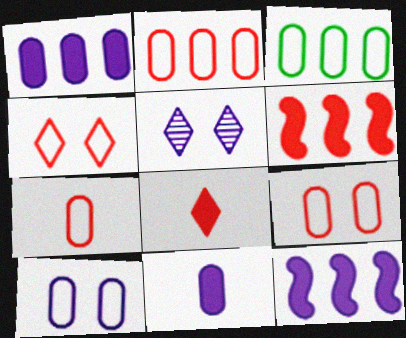[[2, 7, 9], 
[3, 7, 10]]